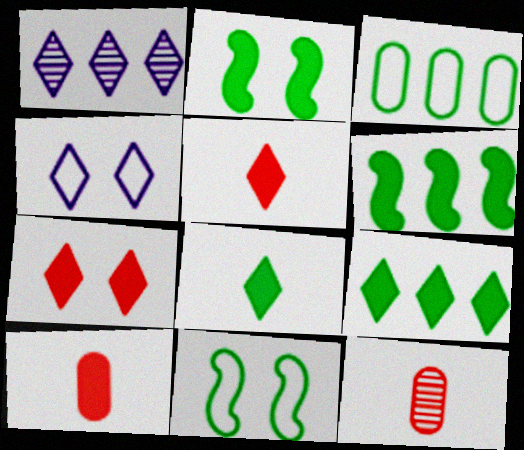[[1, 10, 11], 
[4, 6, 12]]